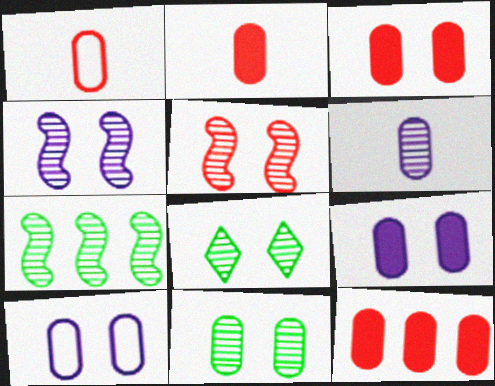[[2, 3, 12], 
[3, 10, 11]]